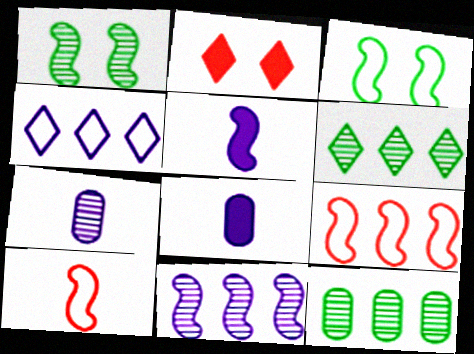[[1, 5, 9]]